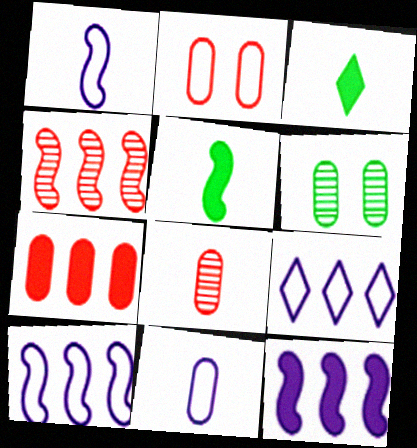[[1, 3, 8], 
[2, 7, 8], 
[6, 7, 11]]